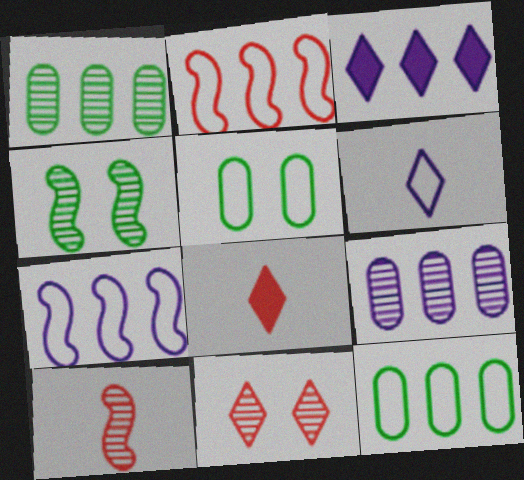[[1, 2, 3], 
[2, 5, 6], 
[3, 5, 10], 
[3, 7, 9]]